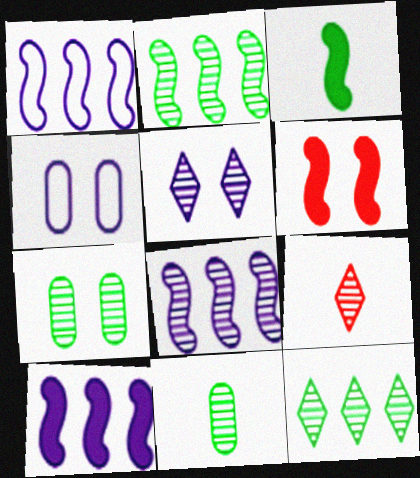[[1, 8, 10], 
[3, 6, 10], 
[5, 9, 12], 
[7, 8, 9]]